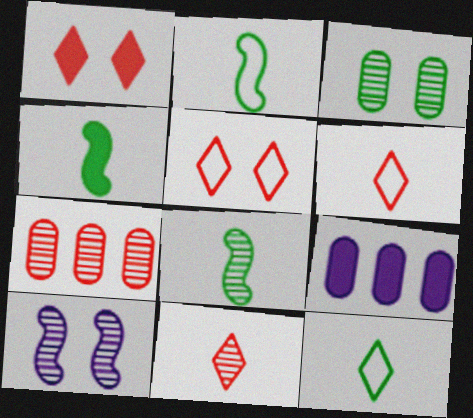[[1, 4, 9], 
[2, 4, 8], 
[5, 8, 9]]